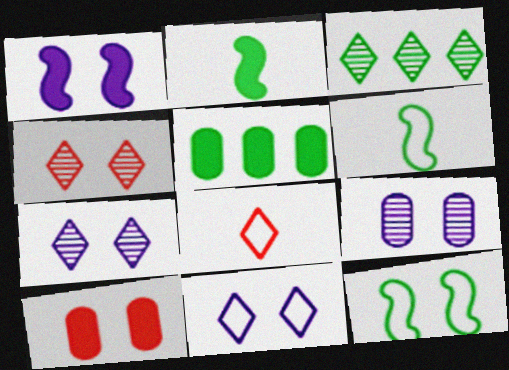[[1, 9, 11], 
[7, 10, 12]]